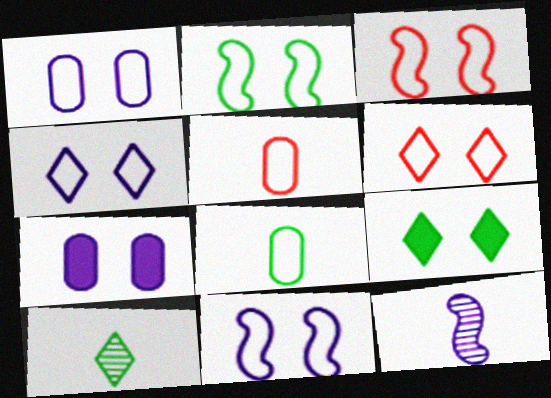[[1, 2, 6], 
[1, 4, 11], 
[2, 3, 11]]